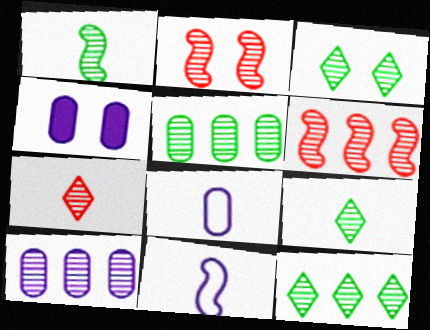[[1, 3, 5], 
[2, 9, 10], 
[3, 9, 12], 
[4, 8, 10], 
[6, 10, 12]]